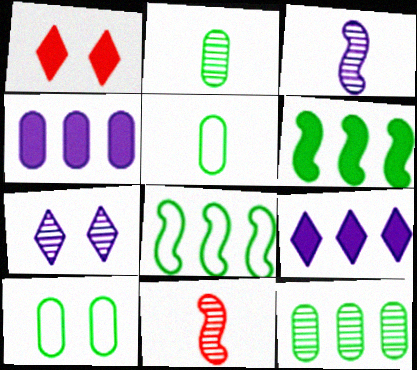[[7, 11, 12], 
[9, 10, 11]]